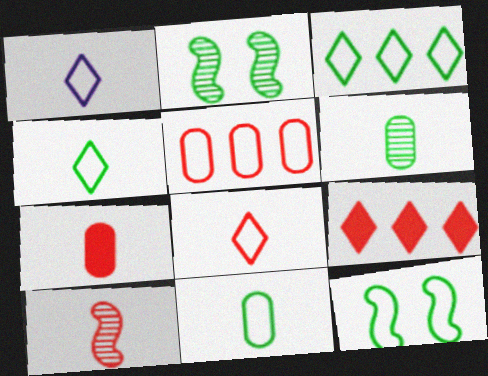[[1, 4, 8], 
[1, 5, 12], 
[3, 11, 12], 
[7, 8, 10]]